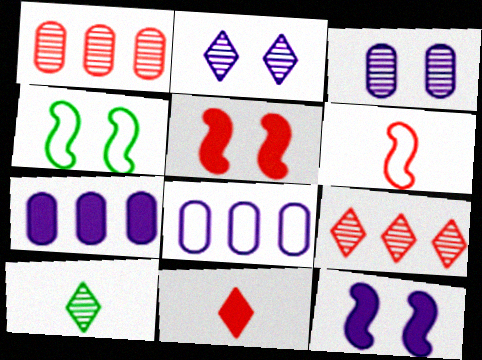[[2, 9, 10], 
[5, 8, 10]]